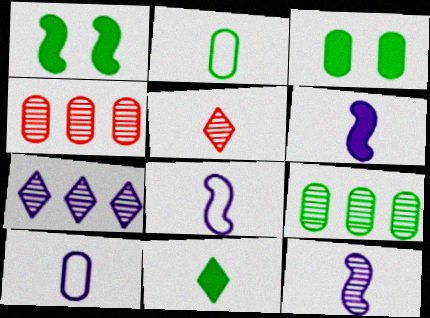[[2, 3, 9], 
[2, 5, 6], 
[3, 4, 10], 
[6, 8, 12]]